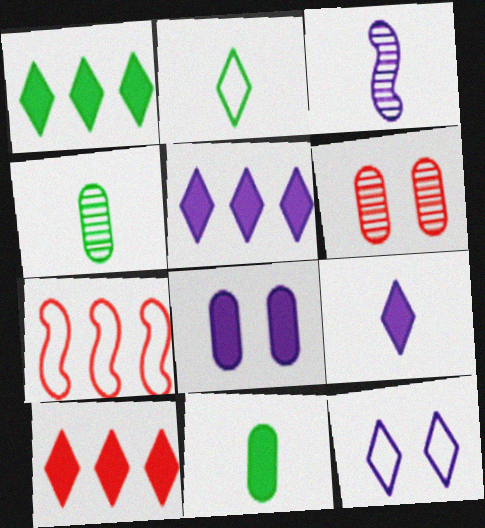[[1, 5, 10]]